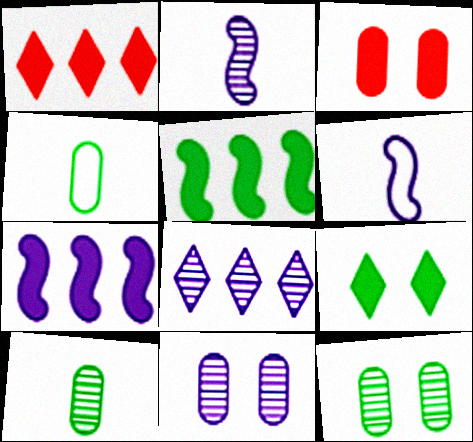[[1, 6, 12], 
[2, 8, 11]]